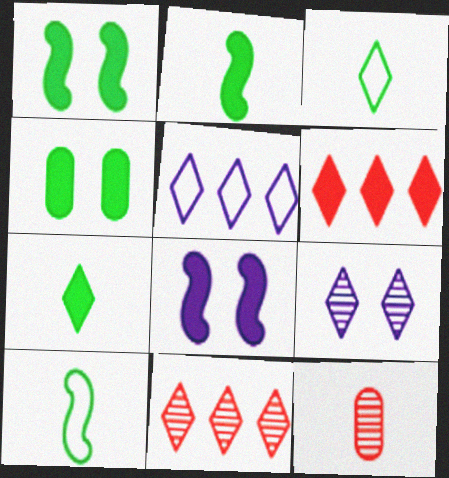[[1, 5, 12], 
[3, 6, 9]]